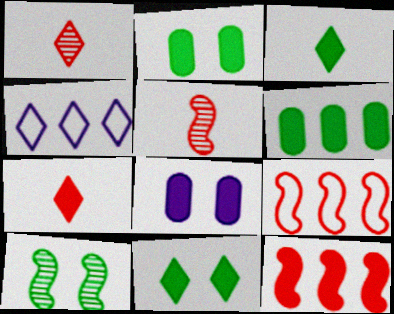[[1, 4, 11], 
[2, 4, 5], 
[3, 8, 12]]